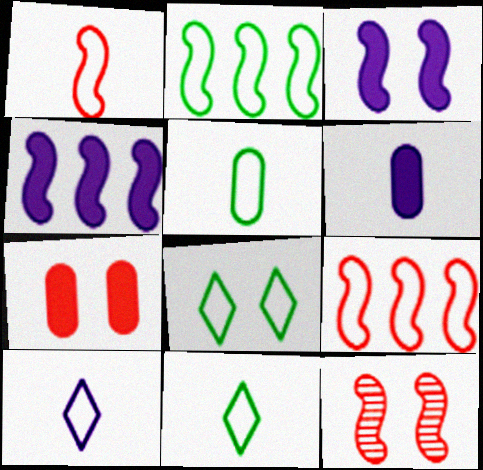[[1, 5, 10], 
[2, 5, 8]]